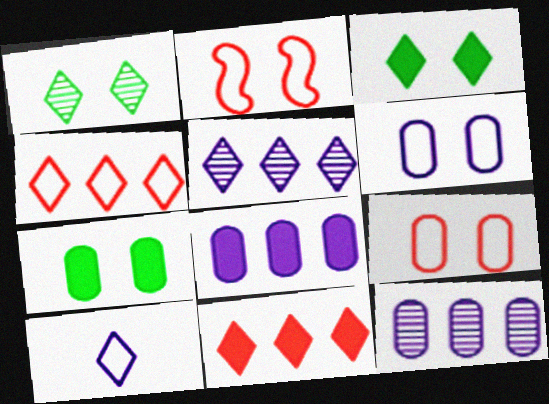[[1, 10, 11]]